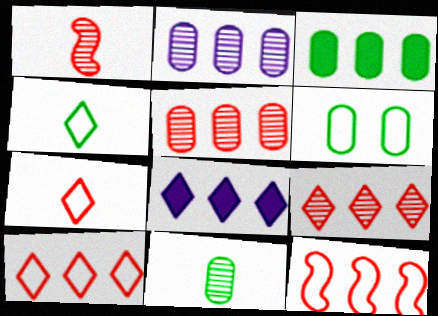[[1, 6, 8], 
[3, 6, 11]]